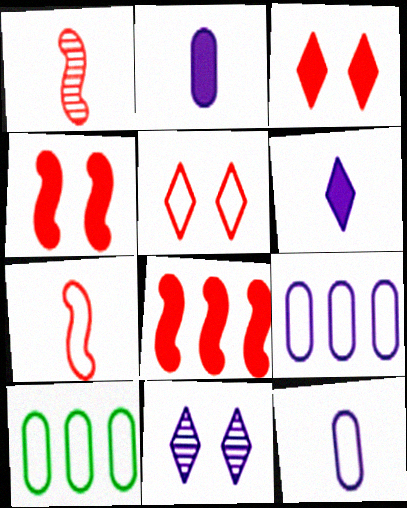[]